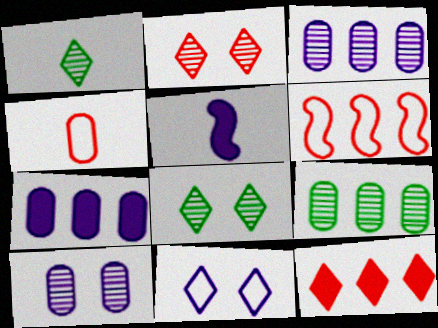[[1, 4, 5], 
[1, 11, 12], 
[3, 5, 11]]